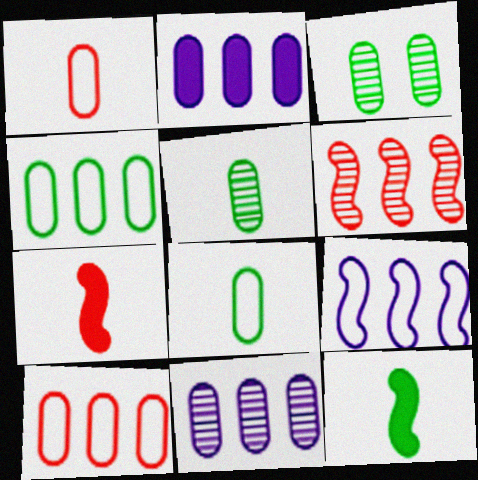[[1, 2, 3]]